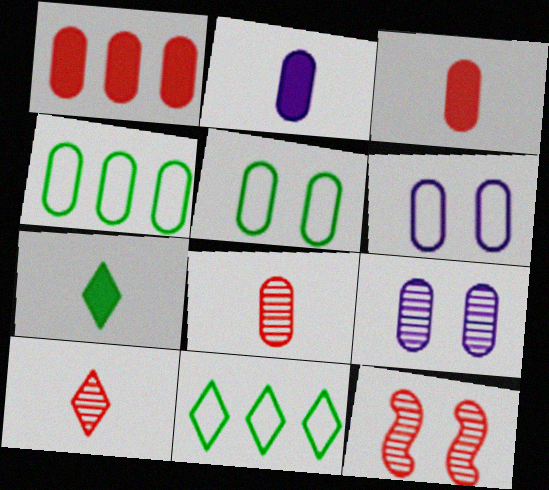[[2, 11, 12], 
[3, 4, 9]]